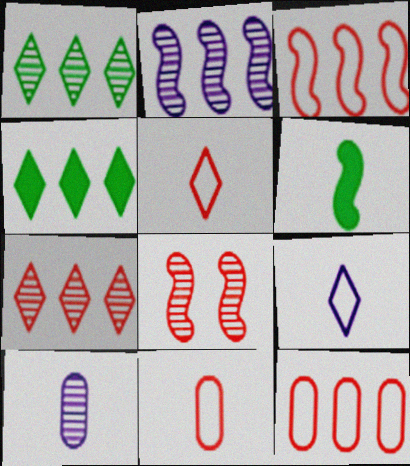[[1, 8, 10], 
[2, 4, 12], 
[5, 6, 10]]